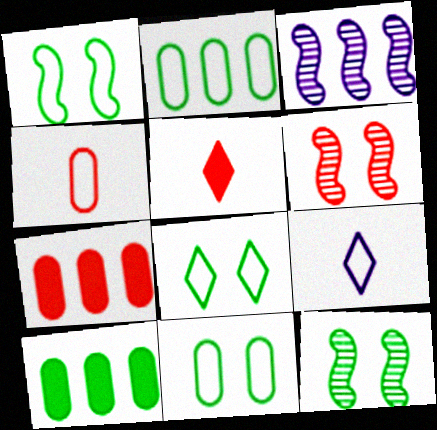[[1, 8, 11], 
[3, 5, 11], 
[6, 9, 10], 
[7, 9, 12]]